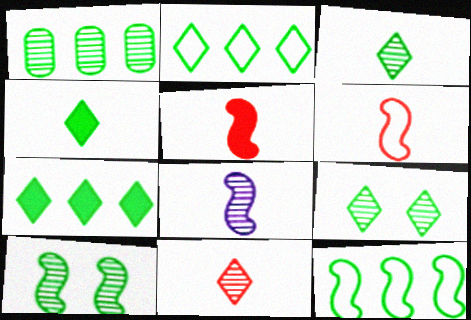[[1, 3, 10], 
[1, 7, 12], 
[2, 4, 9]]